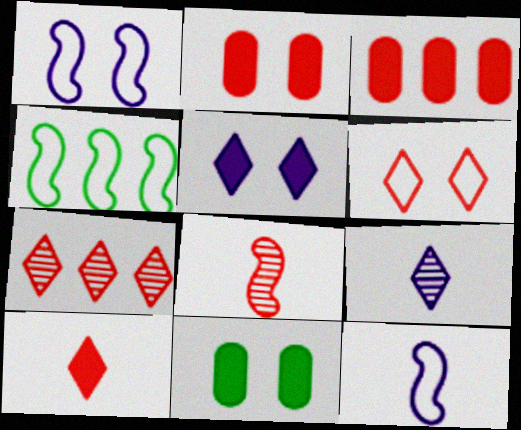[[2, 4, 9], 
[3, 6, 8], 
[6, 7, 10], 
[7, 11, 12]]